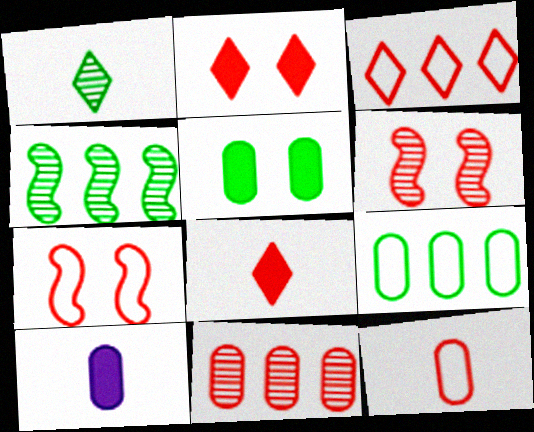[[3, 7, 12], 
[7, 8, 11]]